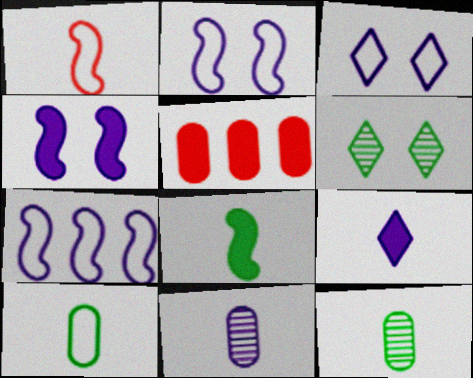[[1, 9, 12]]